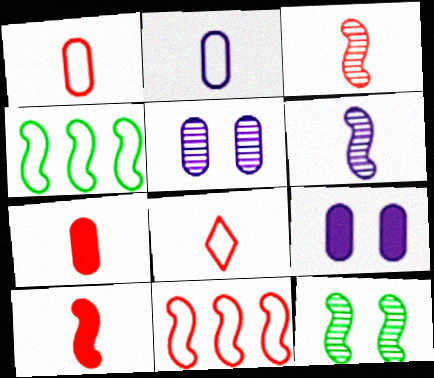[[3, 7, 8]]